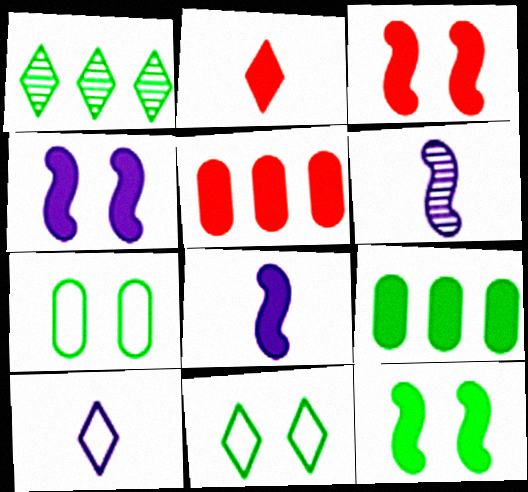[[2, 3, 5], 
[2, 4, 9], 
[3, 4, 12], 
[5, 6, 11]]